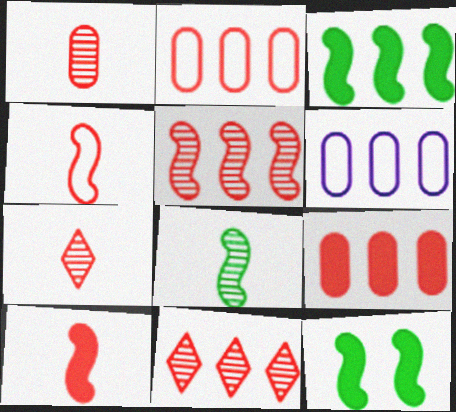[[3, 6, 11], 
[6, 7, 12]]